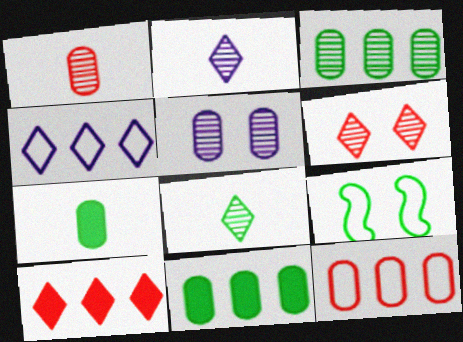[[1, 3, 5], 
[5, 7, 12], 
[8, 9, 11]]